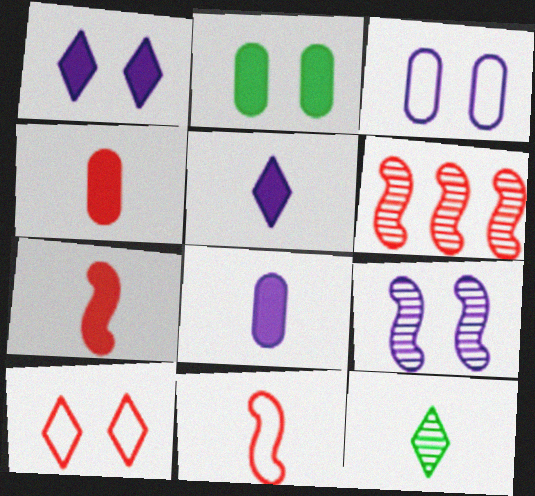[[1, 3, 9], 
[2, 9, 10], 
[4, 6, 10], 
[8, 11, 12]]